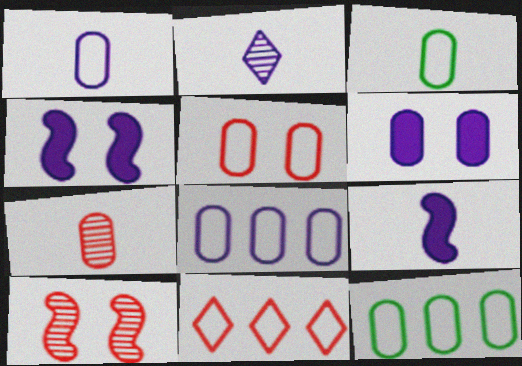[[1, 2, 9], 
[1, 5, 12], 
[2, 4, 8], 
[3, 5, 8], 
[6, 7, 12]]